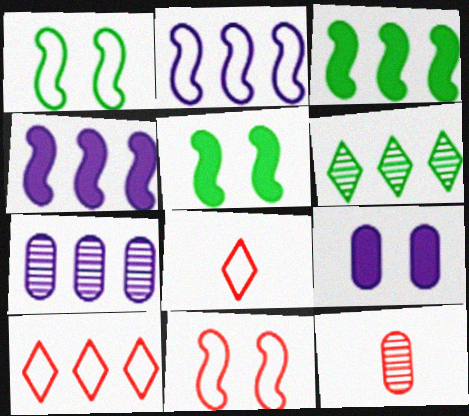[[3, 7, 10], 
[5, 7, 8]]